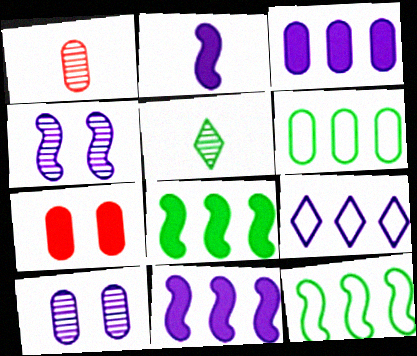[[2, 9, 10]]